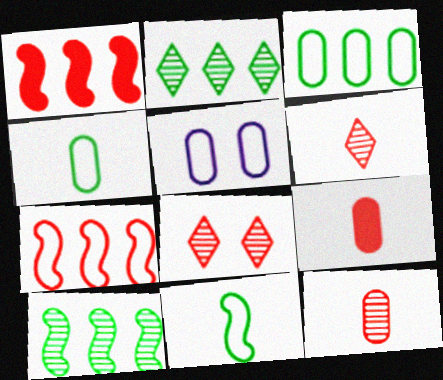[[7, 8, 9]]